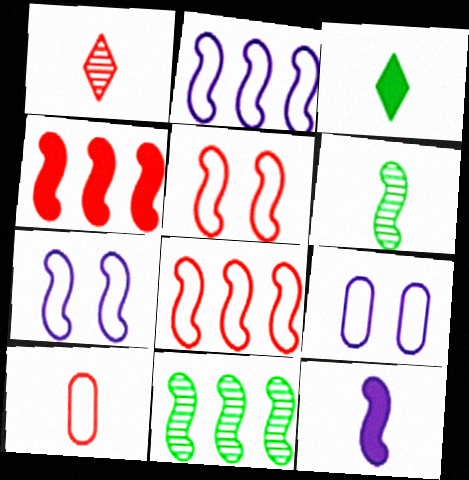[[2, 4, 11], 
[4, 6, 7], 
[5, 11, 12]]